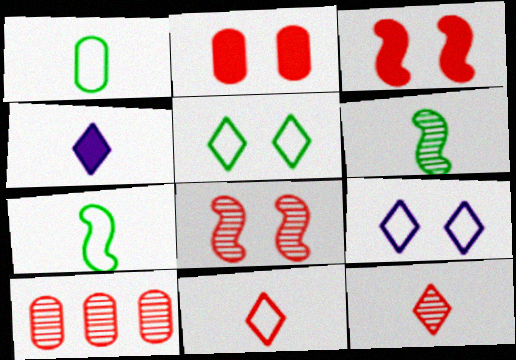[[3, 10, 11], 
[8, 10, 12]]